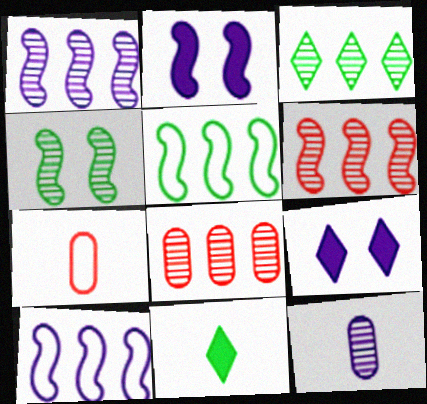[[1, 3, 8], 
[2, 3, 7], 
[9, 10, 12]]